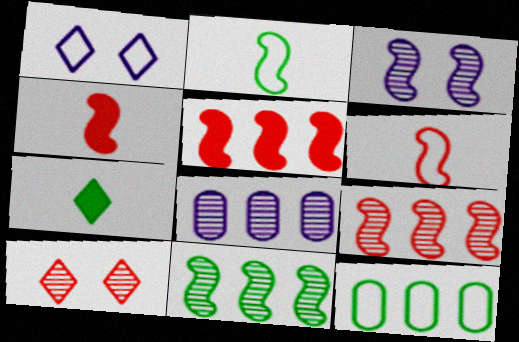[[1, 6, 12], 
[2, 3, 5]]